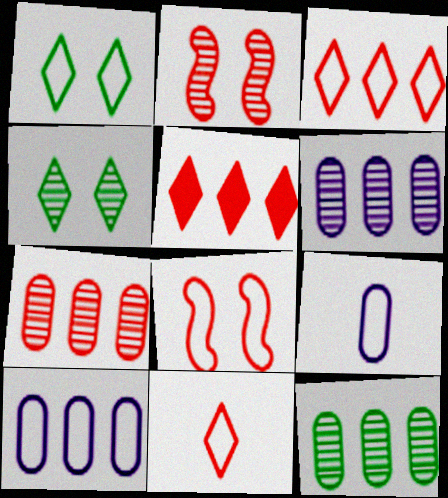[[6, 7, 12]]